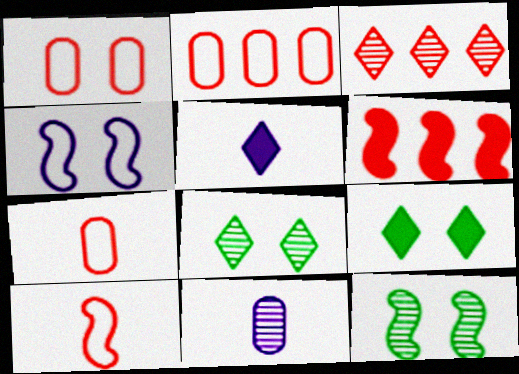[[1, 2, 7], 
[2, 3, 6], 
[2, 5, 12], 
[3, 11, 12]]